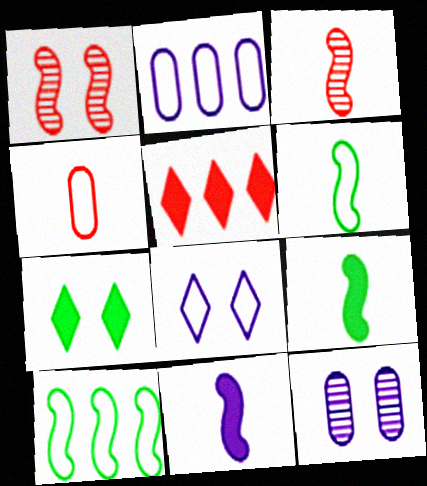[[1, 4, 5], 
[1, 10, 11], 
[2, 3, 7], 
[3, 6, 11], 
[4, 8, 10], 
[5, 6, 12]]